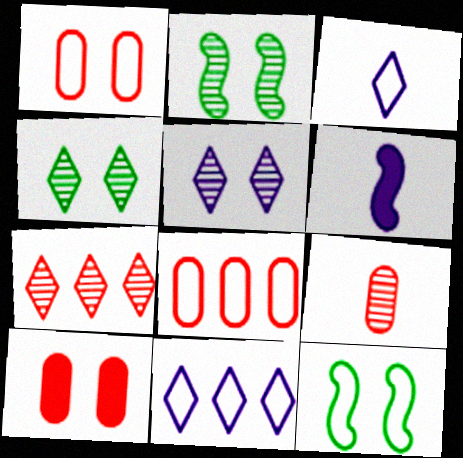[[3, 8, 12], 
[4, 6, 8], 
[5, 10, 12], 
[8, 9, 10]]